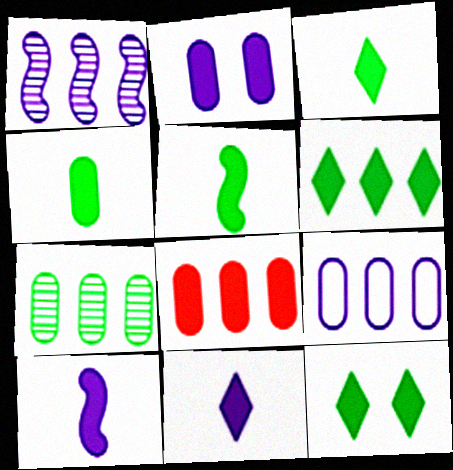[[2, 4, 8], 
[3, 4, 5], 
[3, 6, 12], 
[7, 8, 9], 
[8, 10, 12]]